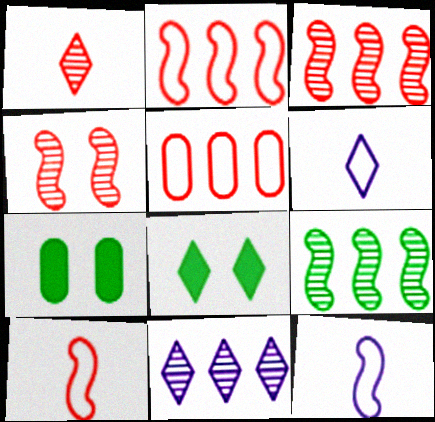[[3, 6, 7], 
[7, 10, 11]]